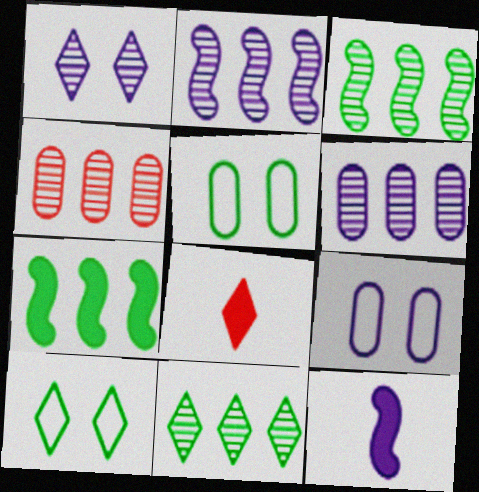[[2, 4, 11], 
[2, 5, 8], 
[3, 8, 9], 
[4, 10, 12]]